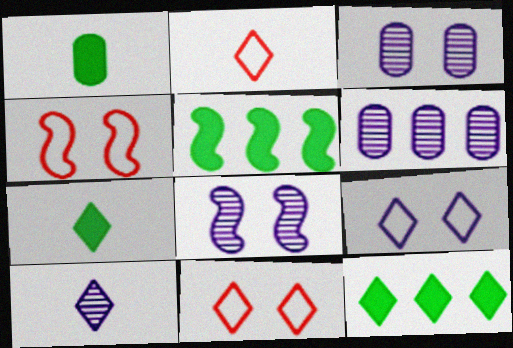[[2, 3, 5], 
[2, 7, 10], 
[4, 6, 7], 
[6, 8, 10], 
[10, 11, 12]]